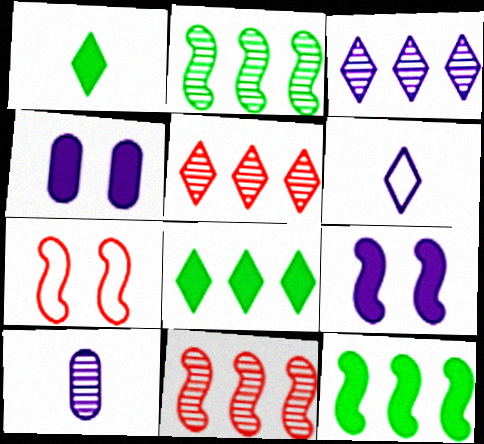[[7, 8, 10]]